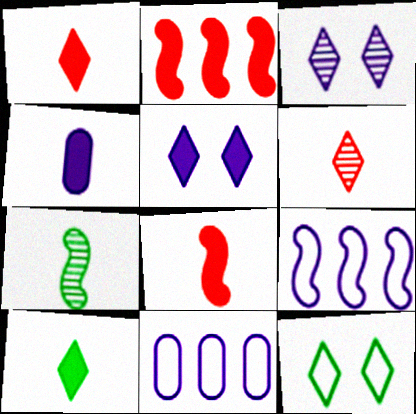[[3, 4, 9], 
[4, 8, 10]]